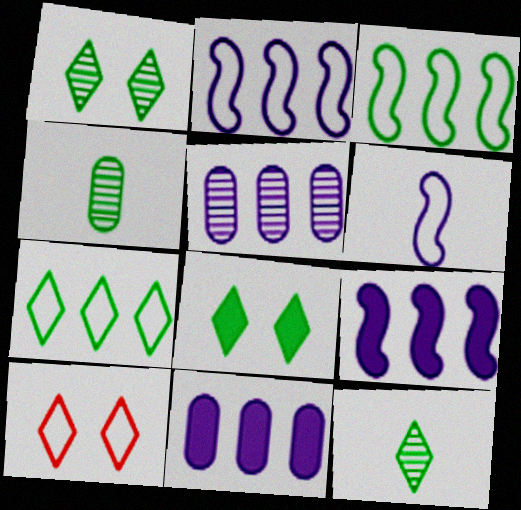[[3, 4, 8], 
[4, 9, 10], 
[7, 8, 12]]